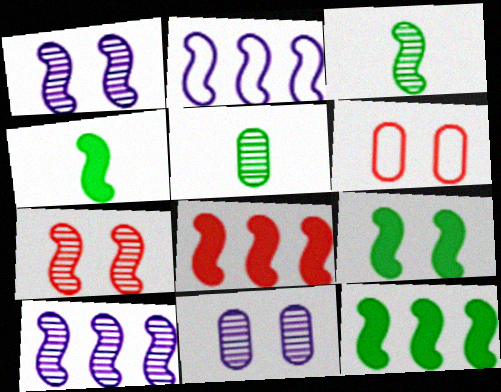[[2, 4, 7], 
[3, 7, 10], 
[4, 9, 12]]